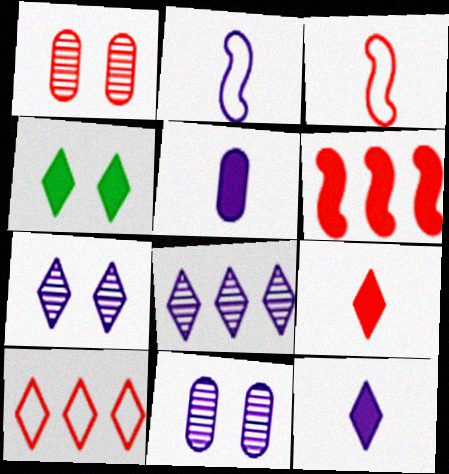[[4, 5, 6]]